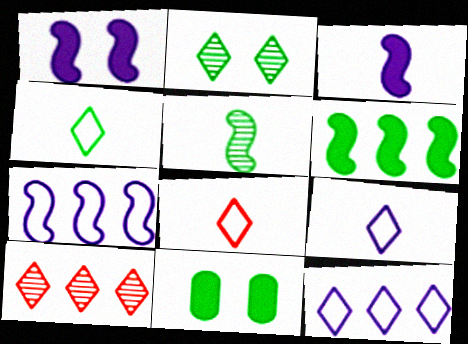[[4, 8, 9]]